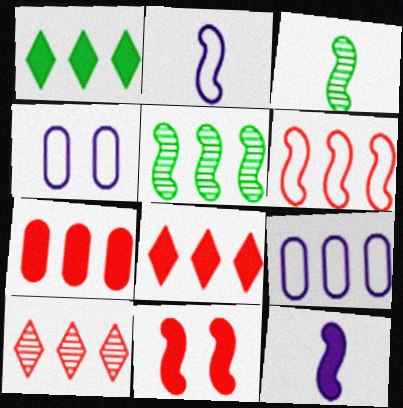[[2, 5, 11], 
[3, 4, 8], 
[5, 8, 9], 
[6, 7, 10]]